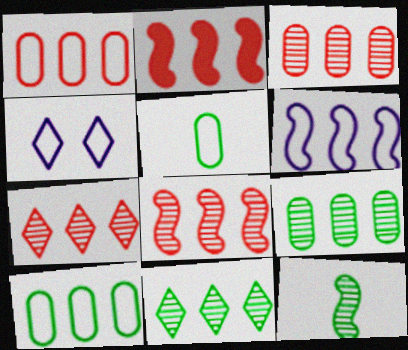[[1, 2, 7], 
[3, 7, 8]]